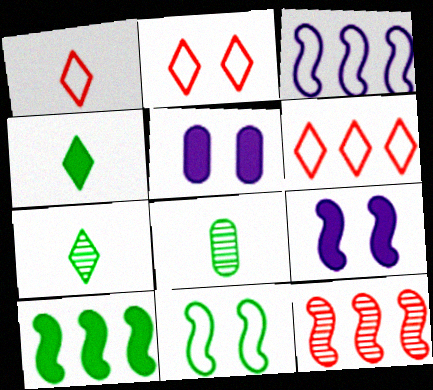[[1, 2, 6], 
[3, 10, 12], 
[6, 8, 9]]